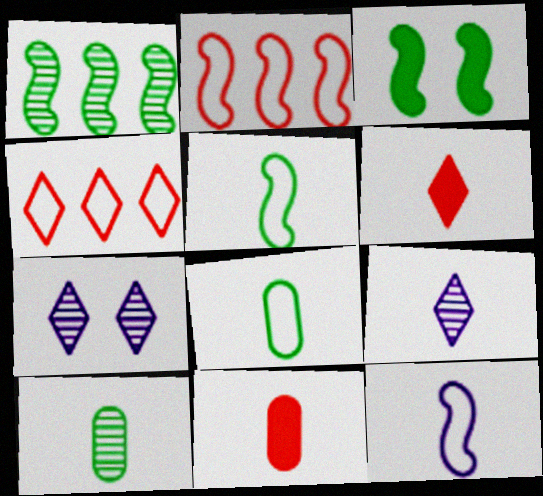[[1, 3, 5], 
[5, 9, 11], 
[6, 10, 12]]